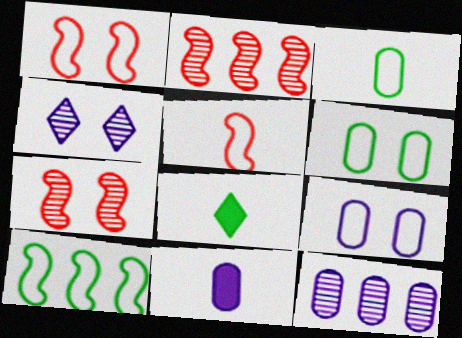[[1, 8, 12], 
[2, 8, 9], 
[9, 11, 12]]